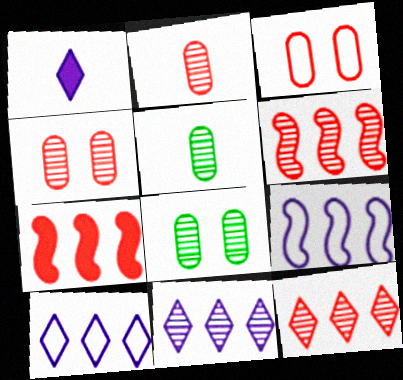[]